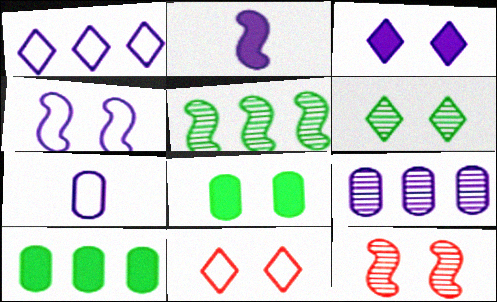[[1, 4, 7], 
[3, 6, 11]]